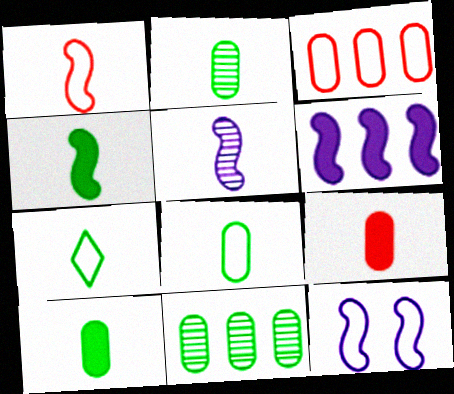[[1, 4, 5], 
[2, 4, 7], 
[2, 8, 10], 
[3, 7, 12], 
[5, 6, 12], 
[5, 7, 9]]